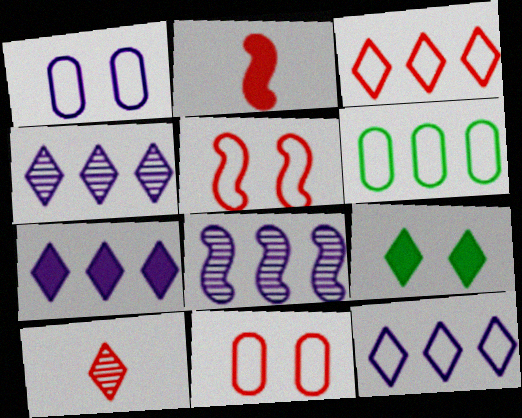[[4, 7, 12], 
[9, 10, 12]]